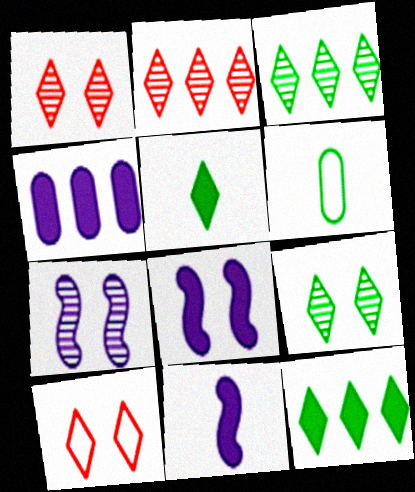[[2, 6, 8]]